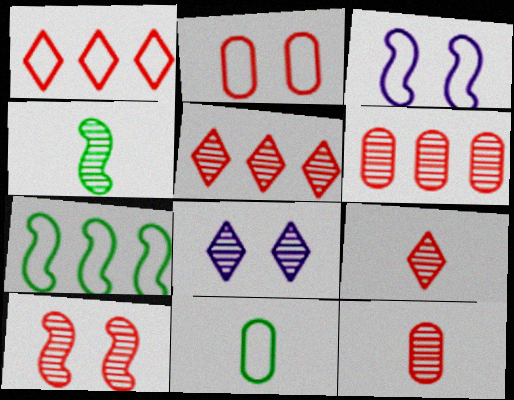[[1, 3, 11], 
[4, 6, 8], 
[5, 10, 12], 
[6, 9, 10]]